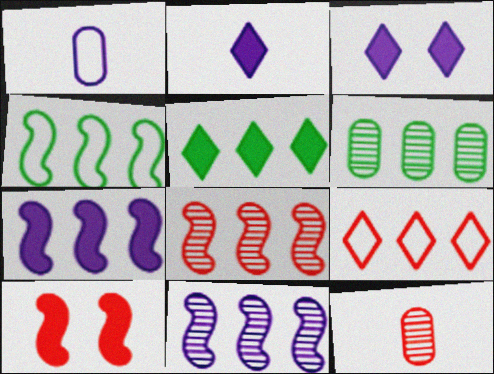[[1, 3, 11], 
[3, 4, 12], 
[4, 5, 6], 
[4, 7, 8], 
[6, 7, 9], 
[9, 10, 12]]